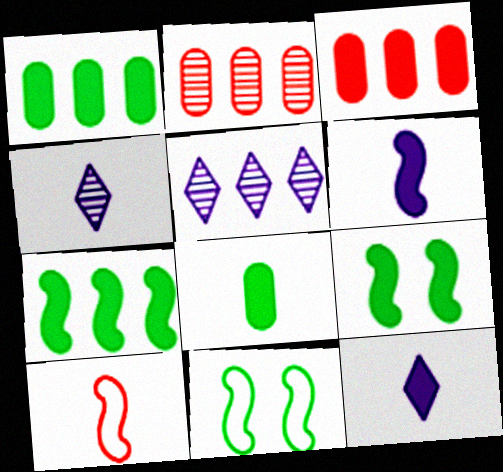[[2, 11, 12], 
[3, 4, 11], 
[3, 9, 12], 
[4, 8, 10]]